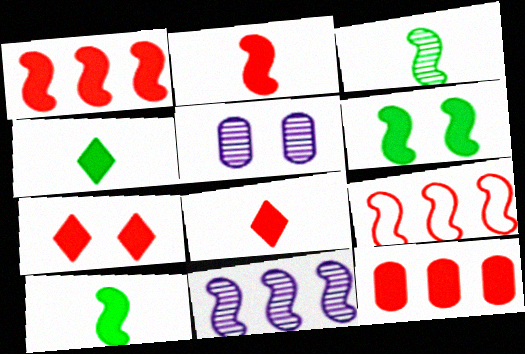[[2, 7, 12], 
[4, 5, 9]]